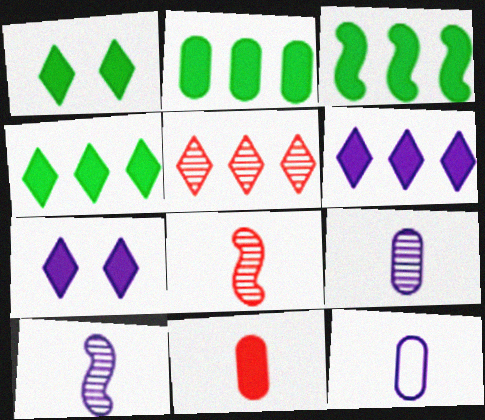[[2, 3, 4], 
[3, 7, 11]]